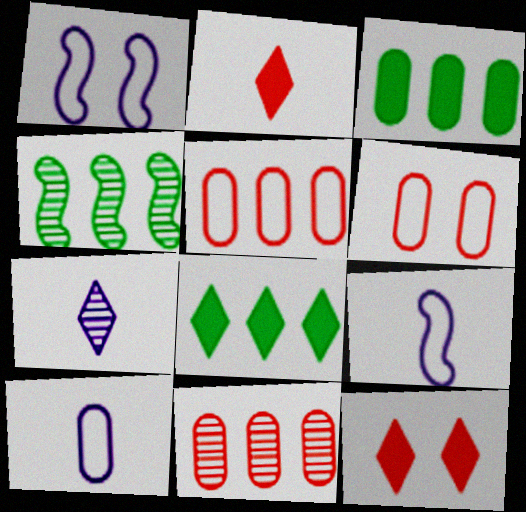[[4, 10, 12]]